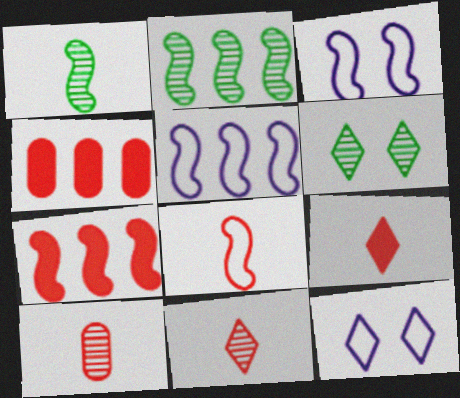[[1, 3, 7], 
[1, 4, 12], 
[2, 5, 7], 
[8, 9, 10]]